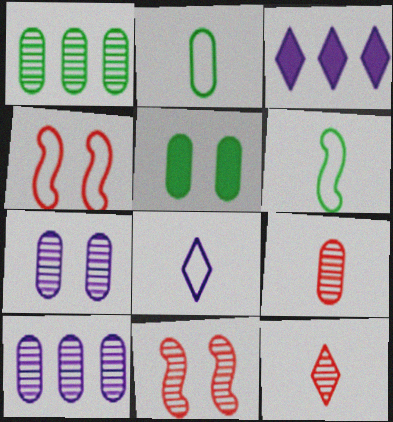[[1, 2, 5], 
[1, 7, 9], 
[2, 3, 11]]